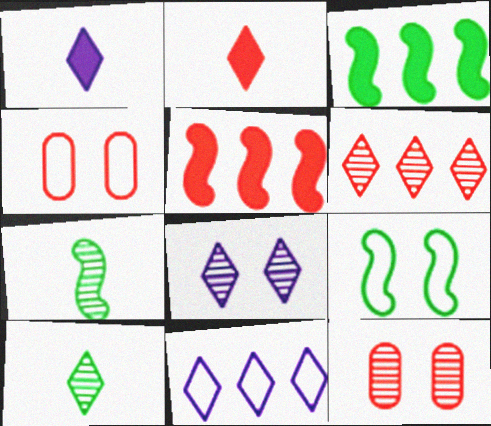[[1, 8, 11], 
[3, 7, 9], 
[6, 8, 10]]